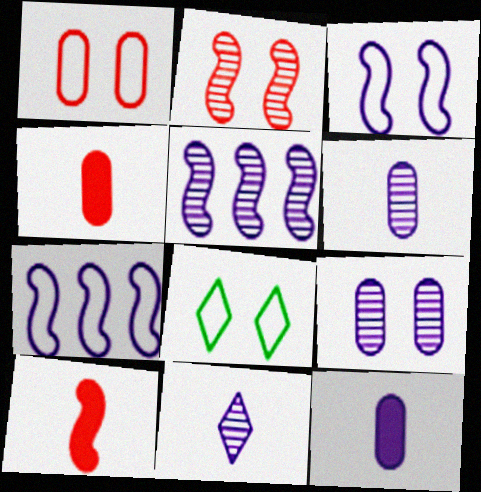[[1, 3, 8], 
[4, 5, 8], 
[5, 9, 11]]